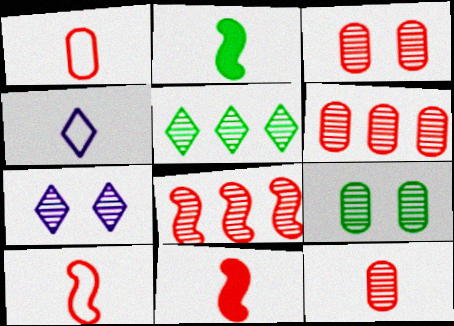[[2, 4, 12], 
[3, 6, 12]]